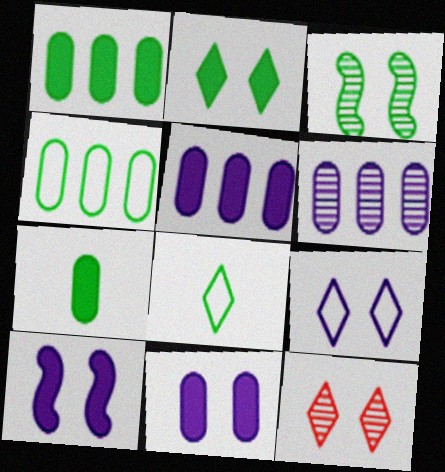[[1, 3, 8], 
[2, 9, 12]]